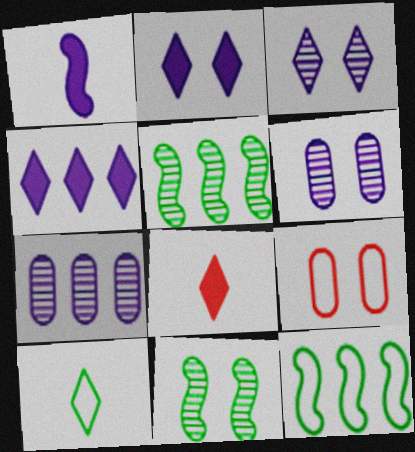[[2, 9, 11], 
[6, 8, 12]]